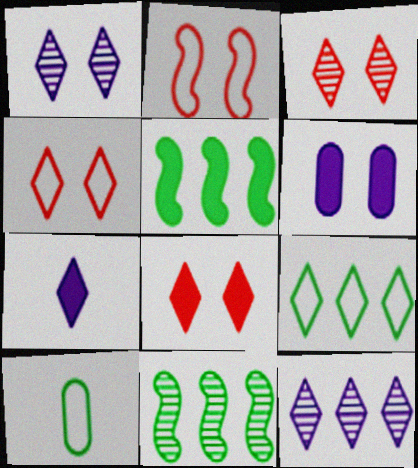[[3, 4, 8], 
[3, 7, 9]]